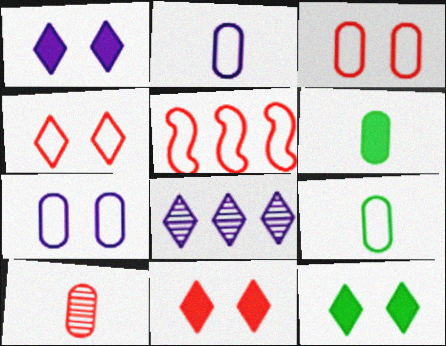[[1, 11, 12], 
[2, 6, 10], 
[5, 10, 11]]